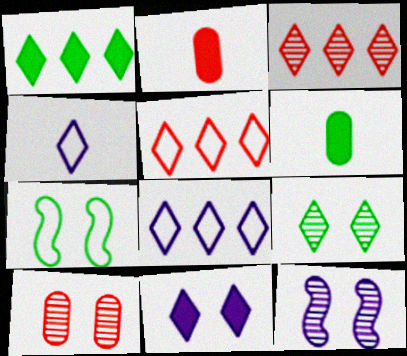[[1, 3, 8], 
[5, 6, 12], 
[7, 10, 11], 
[9, 10, 12]]